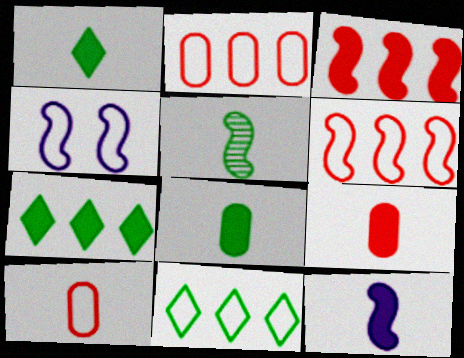[[1, 9, 12], 
[3, 4, 5], 
[4, 10, 11]]